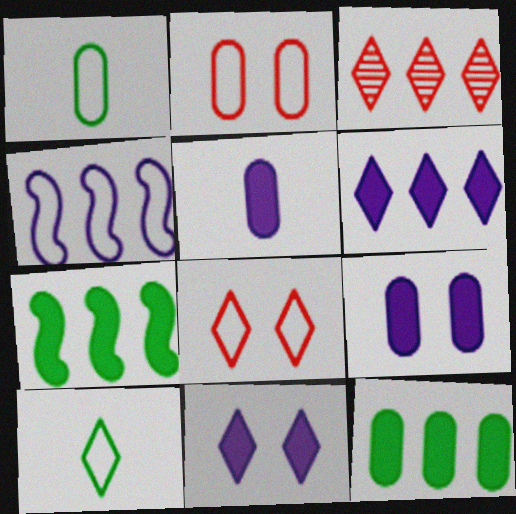[[1, 4, 8], 
[2, 4, 10], 
[3, 4, 12], 
[3, 10, 11]]